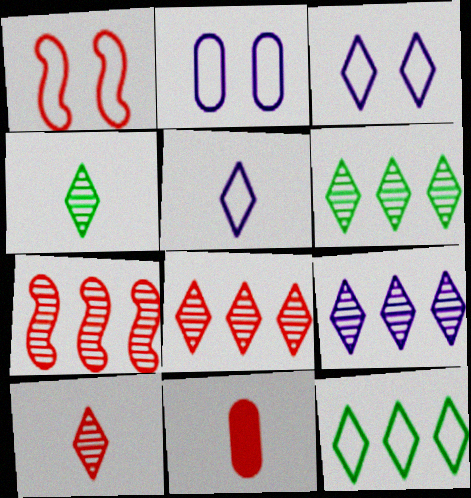[[1, 8, 11], 
[6, 8, 9]]